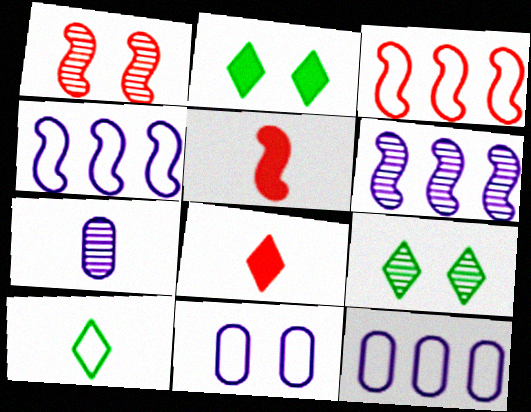[[1, 2, 11], 
[1, 3, 5], 
[2, 3, 7], 
[3, 10, 11], 
[5, 7, 10], 
[5, 9, 12]]